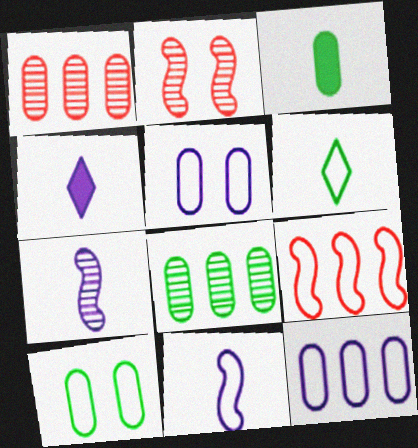[[1, 3, 5], 
[3, 8, 10], 
[5, 6, 9]]